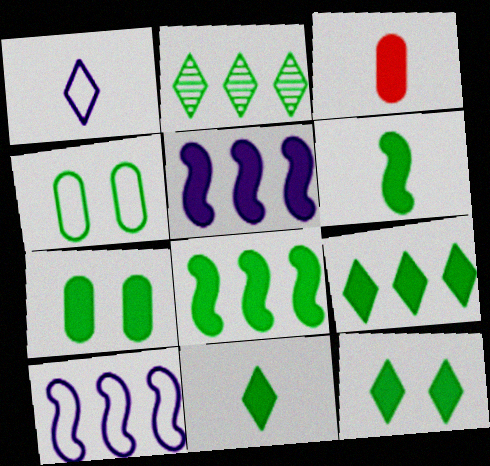[[2, 4, 6], 
[3, 5, 12], 
[6, 7, 9], 
[7, 8, 11], 
[9, 11, 12]]